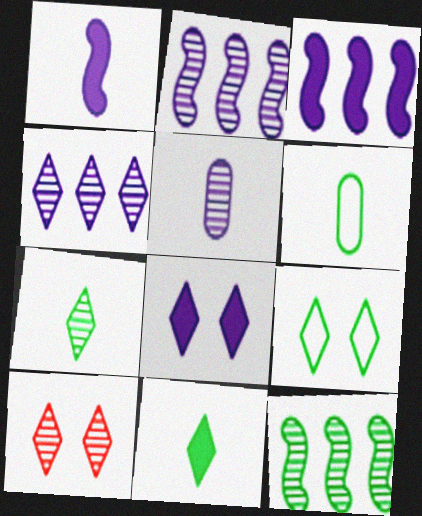[[3, 6, 10], 
[4, 7, 10], 
[5, 10, 12], 
[8, 9, 10]]